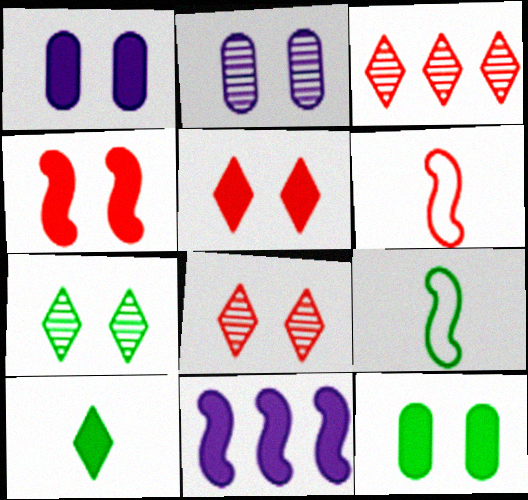[[1, 3, 9]]